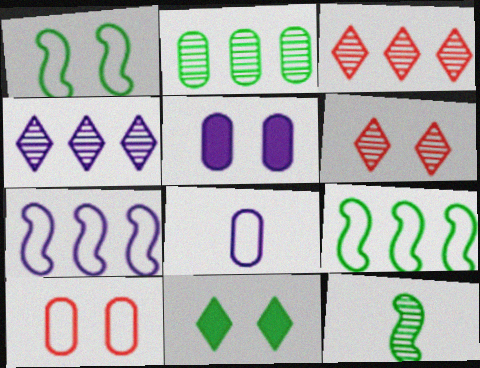[[1, 5, 6]]